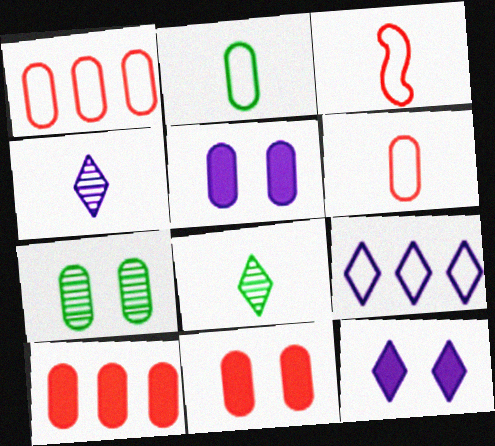[[4, 9, 12]]